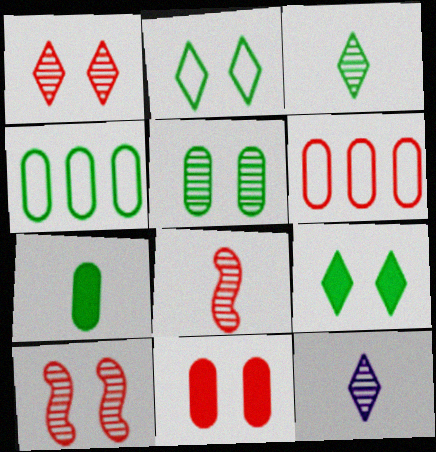[[4, 5, 7]]